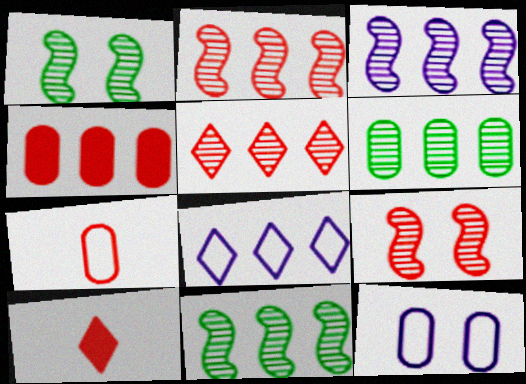[[2, 3, 11], 
[3, 5, 6], 
[4, 8, 11], 
[10, 11, 12]]